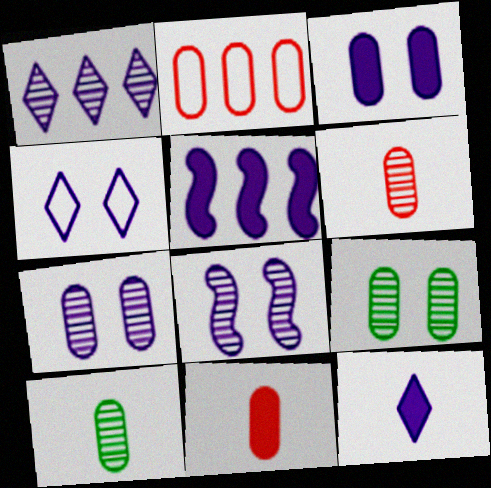[[1, 4, 12], 
[2, 3, 10], 
[3, 4, 8], 
[3, 5, 12]]